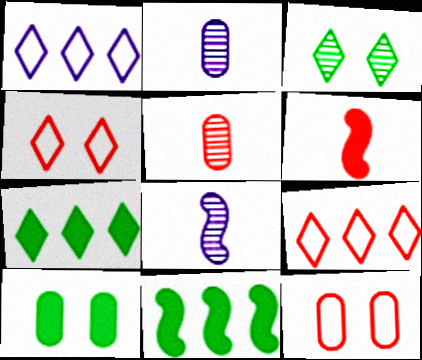[[2, 4, 11], 
[7, 8, 12], 
[8, 9, 10]]